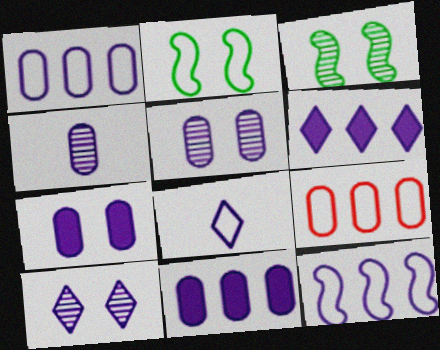[[1, 4, 7], 
[2, 8, 9], 
[6, 8, 10]]